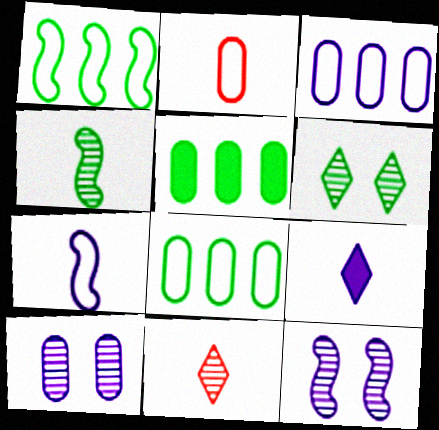[[2, 4, 9], 
[2, 5, 10], 
[3, 9, 12]]